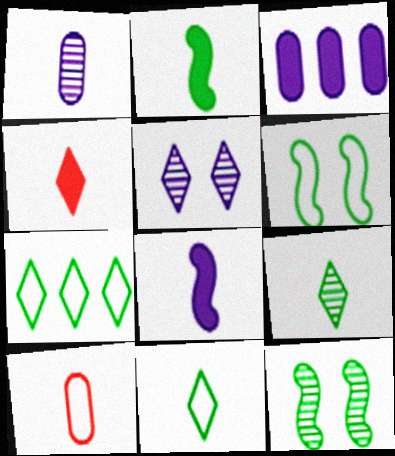[[4, 5, 7], 
[8, 9, 10]]